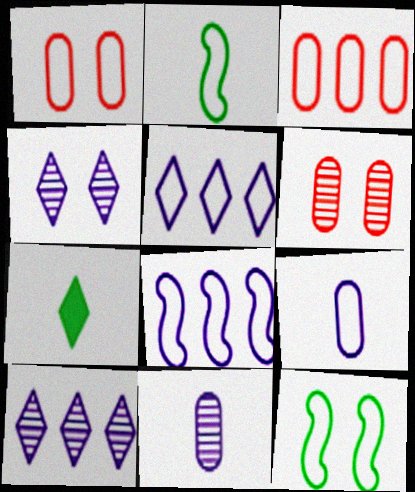[[1, 2, 5], 
[6, 7, 8]]